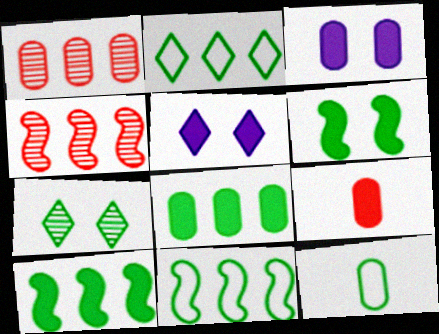[[1, 3, 12], 
[3, 8, 9], 
[4, 5, 12], 
[5, 9, 10], 
[7, 10, 12]]